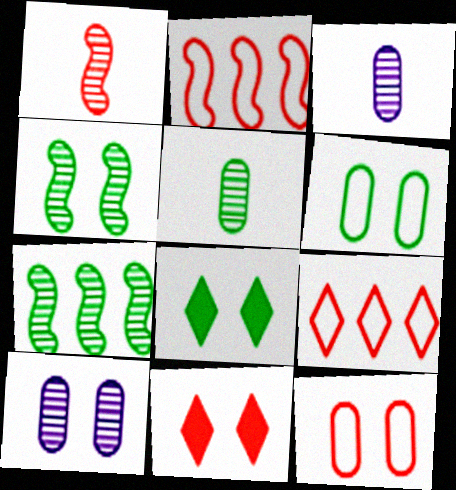[[2, 3, 8], 
[4, 6, 8]]